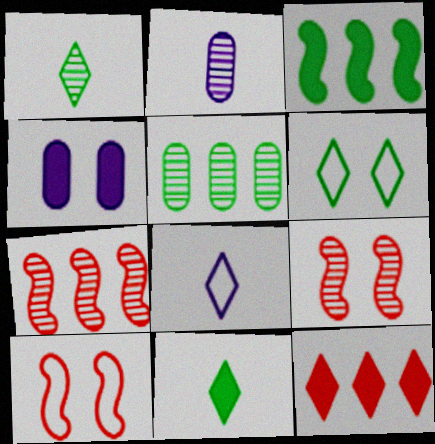[[4, 6, 9]]